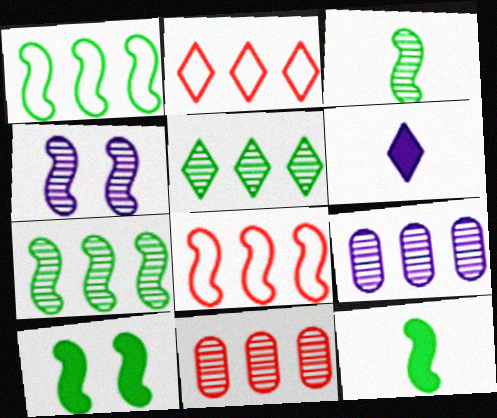[[1, 3, 10], 
[4, 8, 12]]